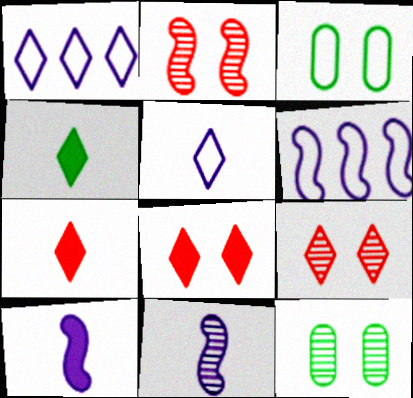[[1, 4, 9], 
[6, 7, 12]]